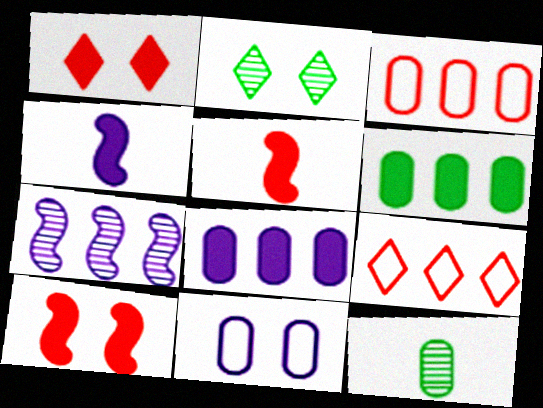[[1, 4, 6], 
[2, 3, 4], 
[2, 10, 11], 
[6, 7, 9]]